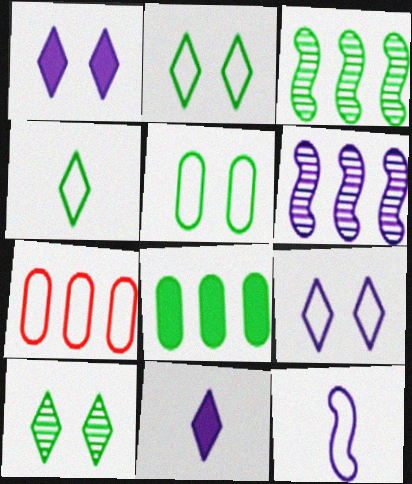[[2, 7, 12]]